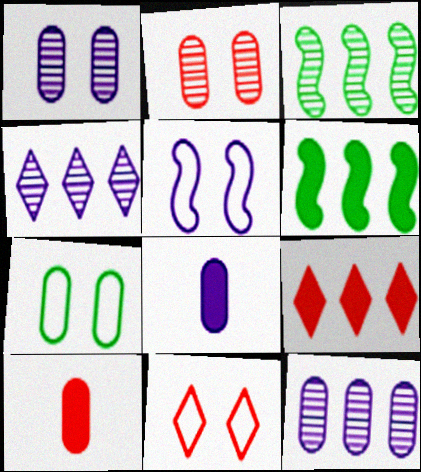[[3, 8, 11], 
[4, 5, 8], 
[5, 7, 11], 
[7, 10, 12]]